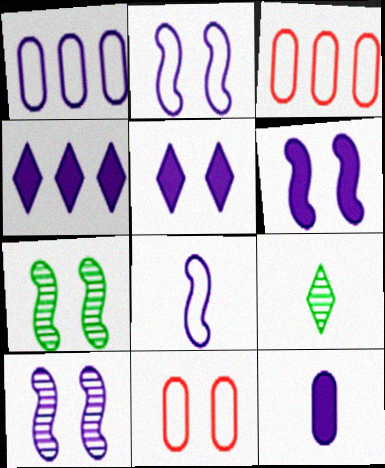[[2, 6, 10], 
[3, 6, 9], 
[4, 6, 12], 
[5, 7, 11]]